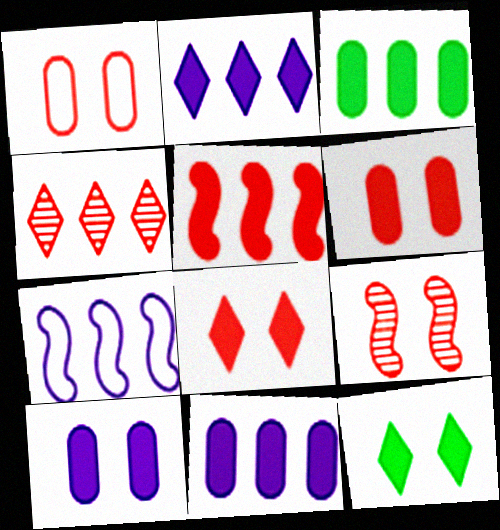[[1, 8, 9], 
[2, 3, 5], 
[3, 4, 7]]